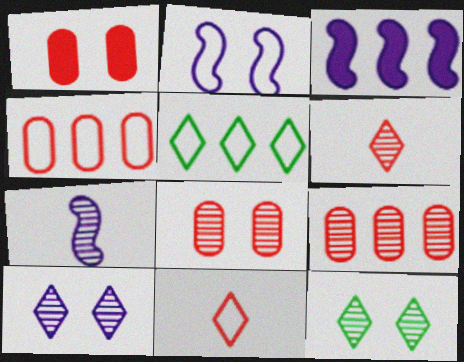[[1, 2, 12], 
[1, 5, 7], 
[2, 3, 7], 
[3, 5, 9], 
[7, 9, 12]]